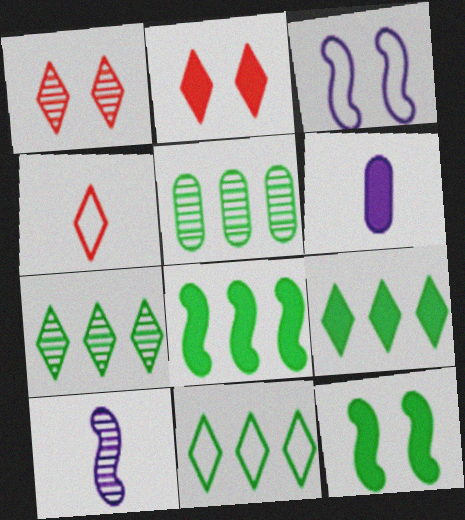[[1, 5, 10], 
[2, 6, 8], 
[5, 8, 11], 
[7, 9, 11]]